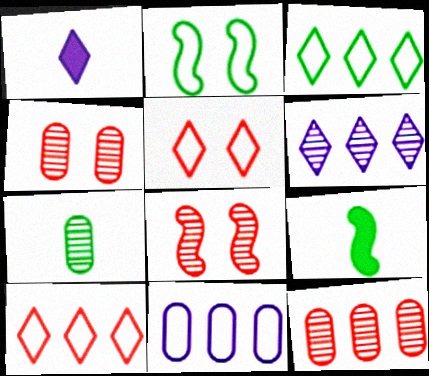[[1, 2, 12], 
[6, 7, 8]]